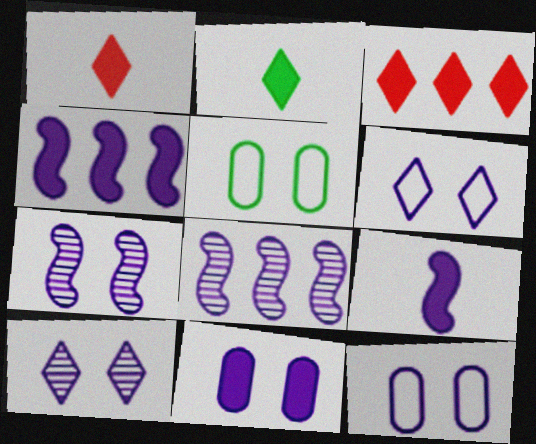[[1, 5, 8], 
[6, 7, 11]]